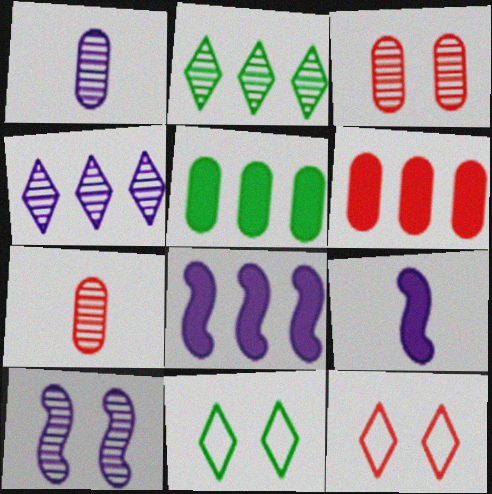[[1, 4, 10], 
[2, 7, 10], 
[7, 8, 11]]